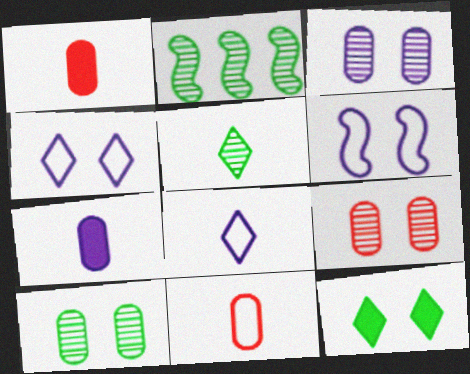[[1, 2, 4], 
[2, 5, 10], 
[3, 9, 10], 
[6, 9, 12]]